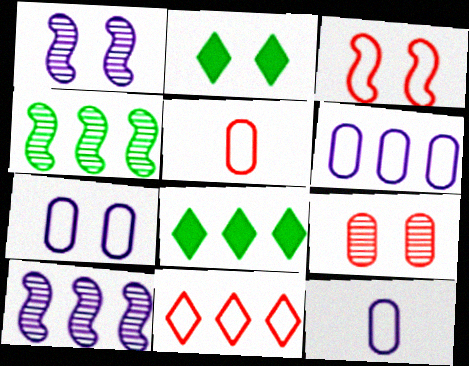[[1, 5, 8], 
[2, 5, 10], 
[3, 5, 11], 
[6, 7, 12]]